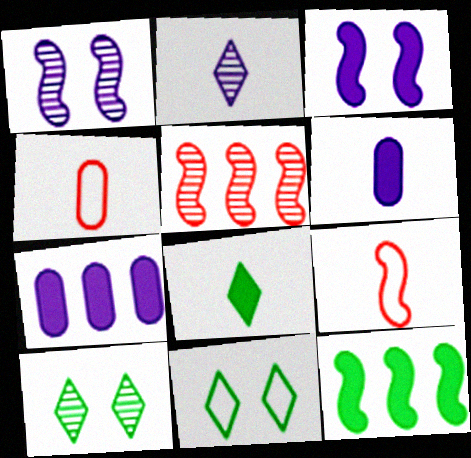[[1, 9, 12], 
[5, 6, 11], 
[7, 9, 10]]